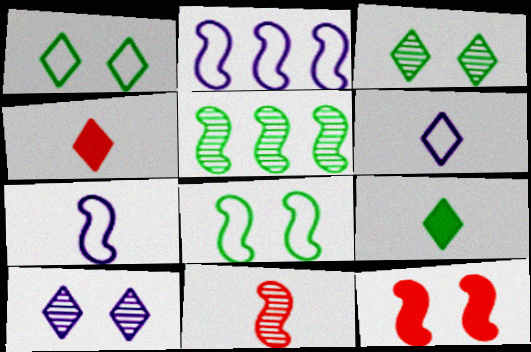[[5, 7, 12]]